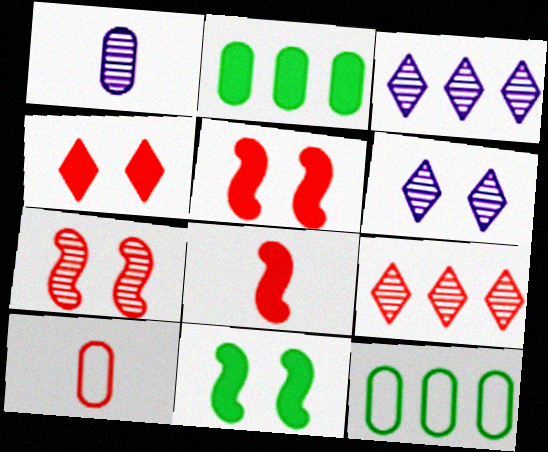[[3, 10, 11], 
[5, 9, 10], 
[6, 8, 12]]